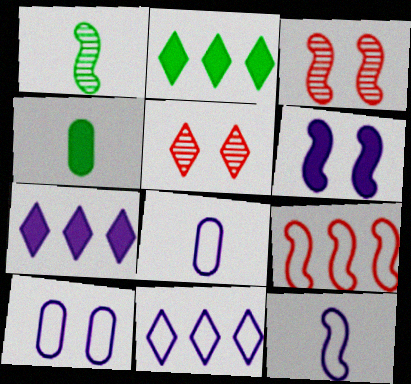[[1, 6, 9], 
[2, 3, 8], 
[3, 4, 11], 
[10, 11, 12]]